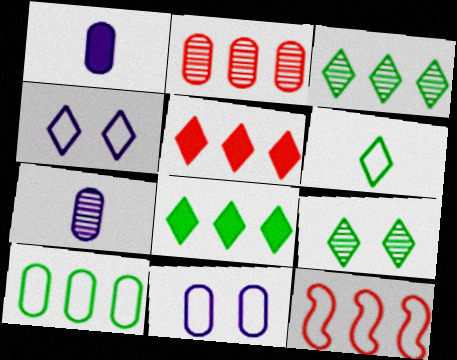[[1, 9, 12], 
[2, 5, 12], 
[6, 8, 9], 
[6, 11, 12]]